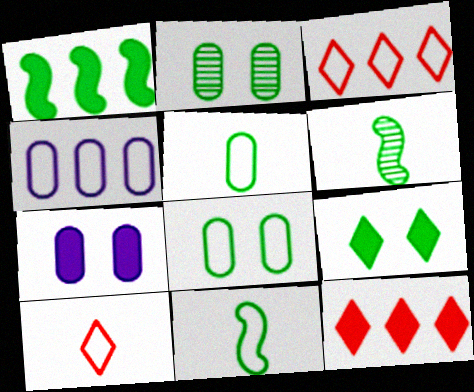[[3, 6, 7]]